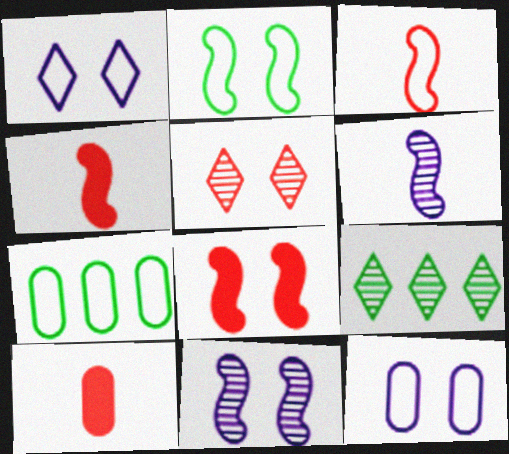[[1, 3, 7], 
[2, 8, 11], 
[4, 9, 12]]